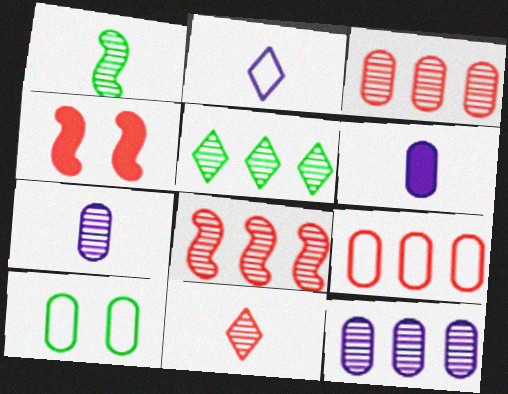[[1, 7, 11], 
[3, 6, 10], 
[4, 9, 11], 
[5, 8, 12]]